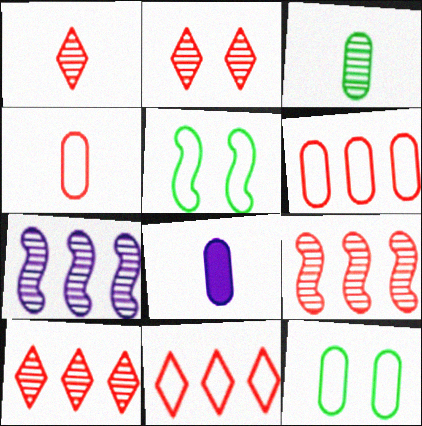[[1, 2, 10], 
[2, 3, 7], 
[3, 4, 8], 
[5, 8, 10]]